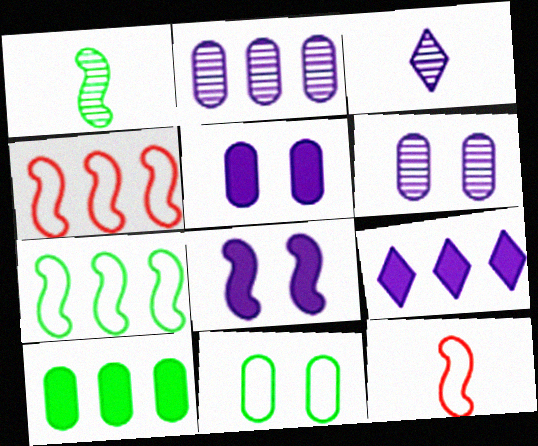[[1, 4, 8]]